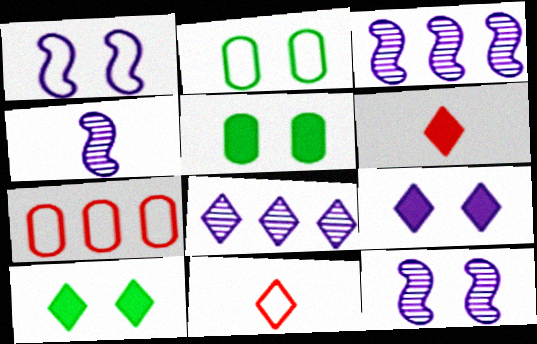[[2, 3, 6], 
[3, 4, 12], 
[3, 5, 11], 
[4, 7, 10], 
[8, 10, 11]]